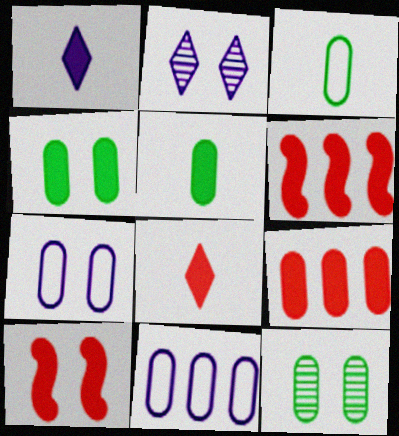[[1, 4, 6], 
[2, 3, 6], 
[8, 9, 10]]